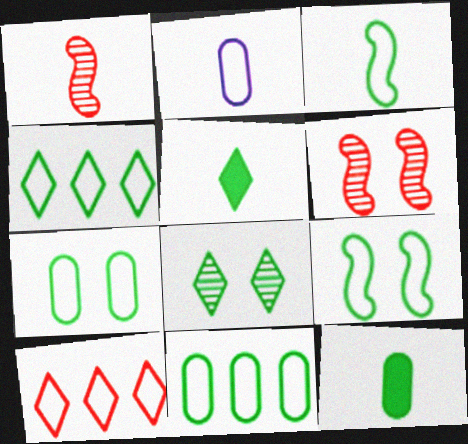[[1, 2, 5], 
[2, 9, 10], 
[3, 4, 7], 
[4, 5, 8]]